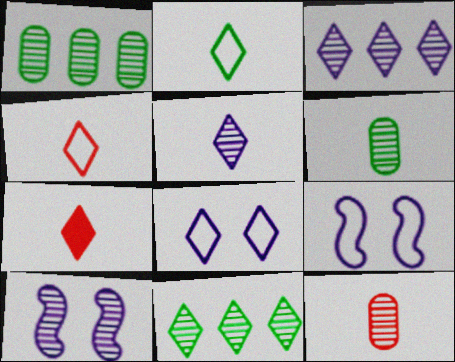[[1, 7, 9], 
[2, 5, 7], 
[7, 8, 11], 
[10, 11, 12]]